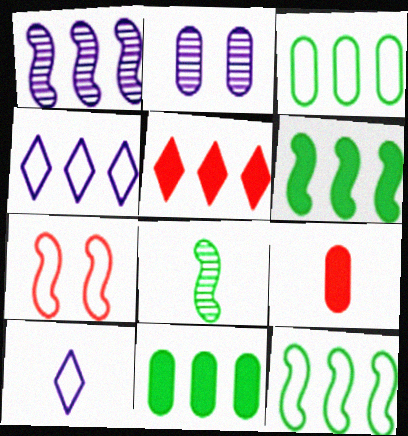[[1, 3, 5], 
[2, 3, 9], 
[3, 7, 10], 
[8, 9, 10]]